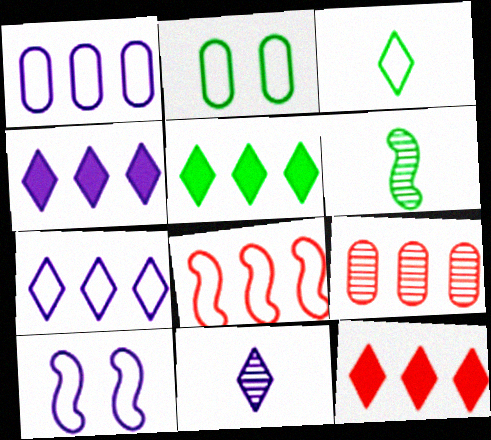[[2, 5, 6], 
[4, 5, 12], 
[8, 9, 12]]